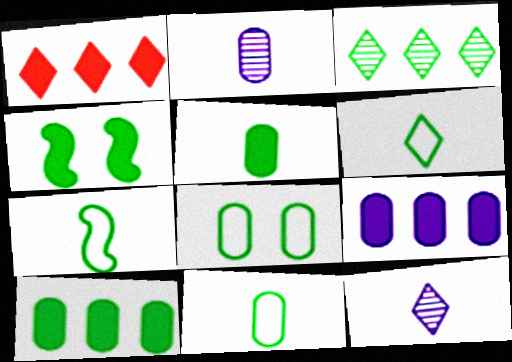[[3, 4, 11], 
[6, 7, 11]]